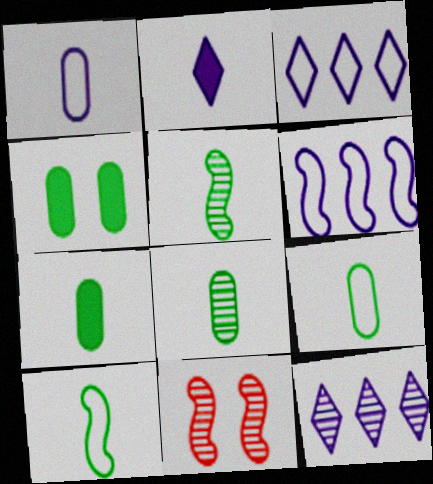[[3, 7, 11], 
[7, 8, 9], 
[8, 11, 12]]